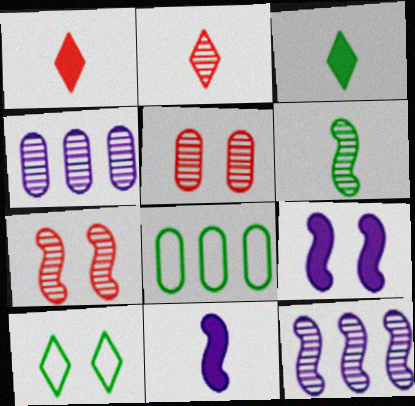[[2, 8, 9], 
[5, 9, 10], 
[6, 7, 12]]